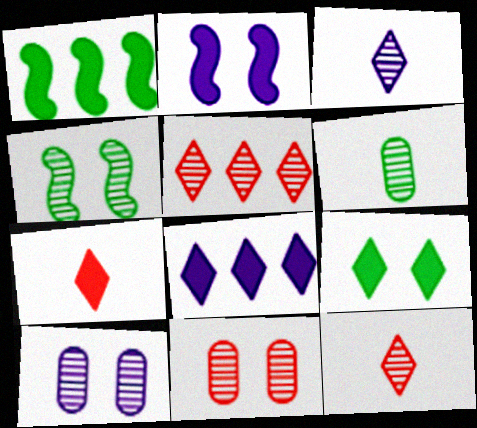[[7, 8, 9]]